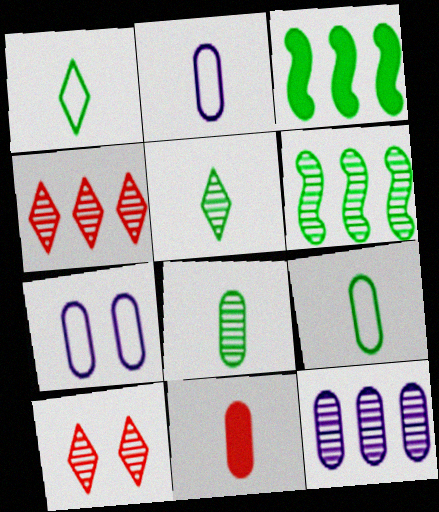[[2, 3, 10], 
[2, 8, 11], 
[4, 6, 12]]